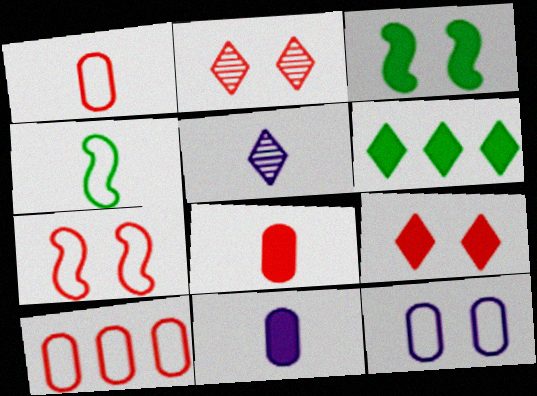[[2, 3, 12], 
[3, 5, 10], 
[4, 5, 8]]